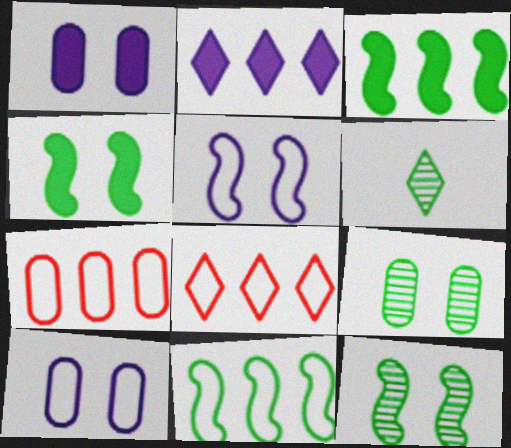[]